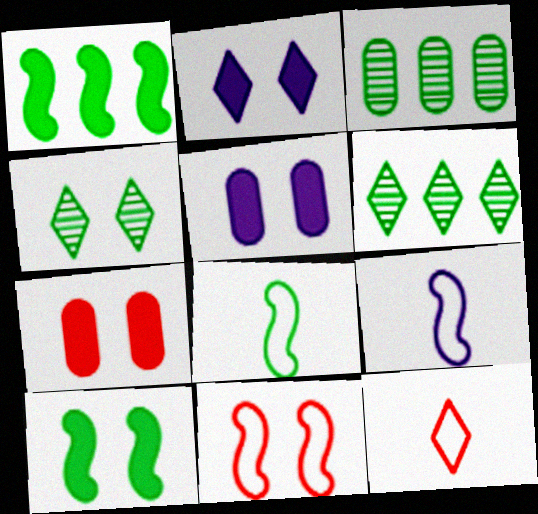[[2, 6, 12], 
[2, 7, 10], 
[4, 5, 11], 
[6, 7, 9]]